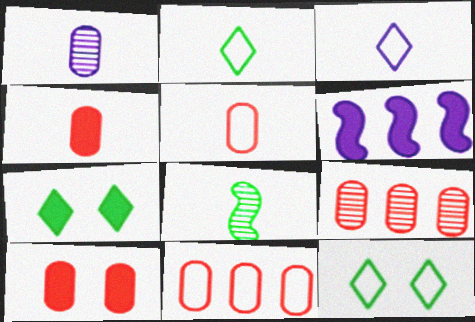[[3, 4, 8], 
[4, 6, 7], 
[5, 9, 10]]